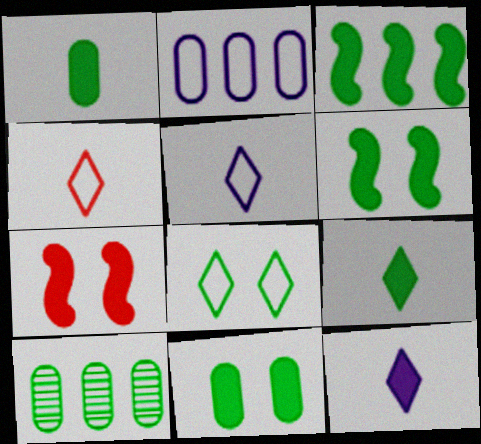[[3, 9, 11], 
[5, 7, 10]]